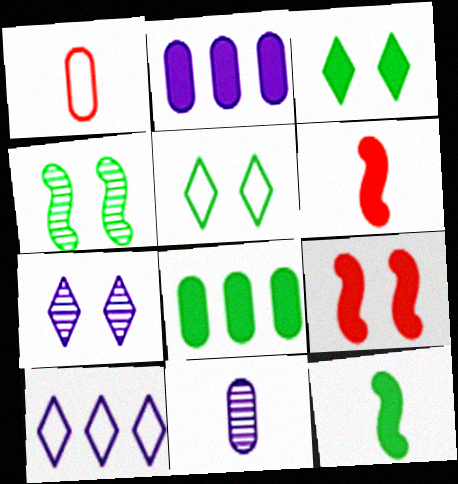[[2, 3, 6], 
[3, 8, 12]]